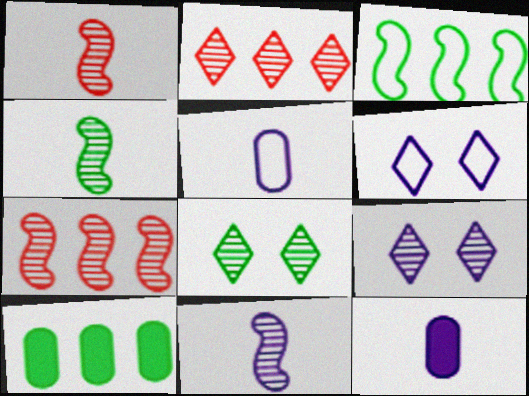[[1, 4, 11], 
[1, 6, 10]]